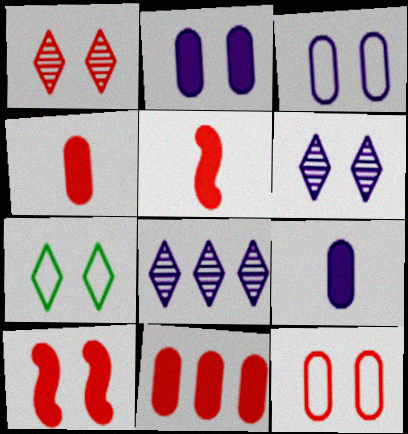[[1, 10, 12]]